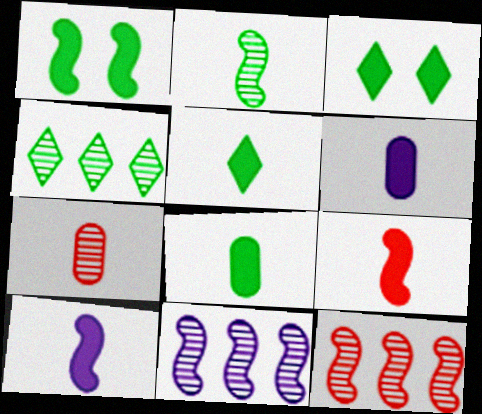[[5, 6, 9]]